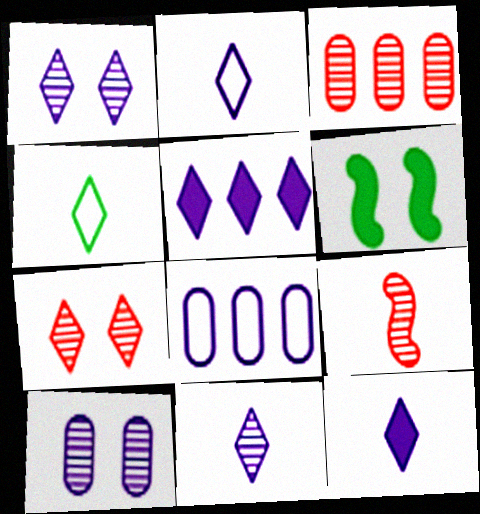[[1, 2, 5], 
[2, 3, 6], 
[2, 11, 12], 
[3, 7, 9], 
[4, 5, 7]]